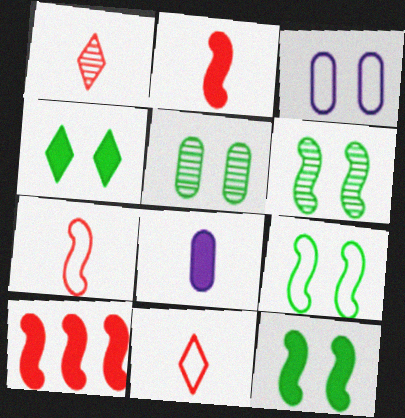[[4, 5, 9], 
[4, 8, 10], 
[6, 9, 12]]